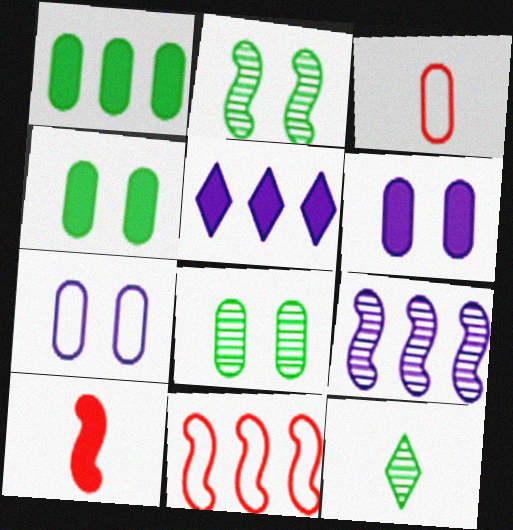[[2, 3, 5], 
[4, 5, 10], 
[6, 11, 12]]